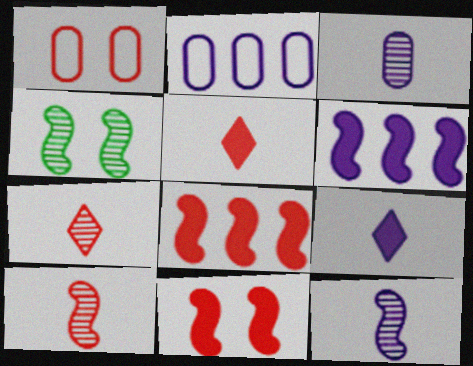[[1, 7, 8], 
[2, 4, 5]]